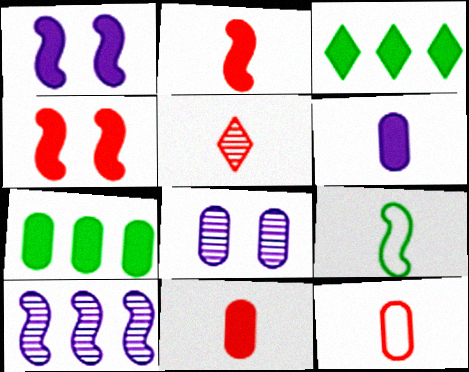[[1, 3, 11], 
[2, 5, 12], 
[3, 4, 6], 
[4, 9, 10], 
[5, 6, 9], 
[7, 8, 12]]